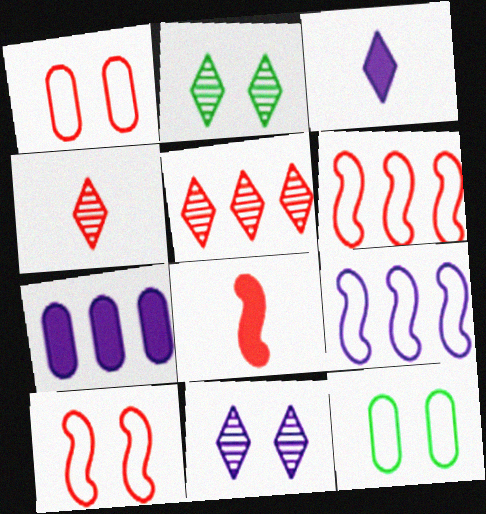[[1, 5, 8]]